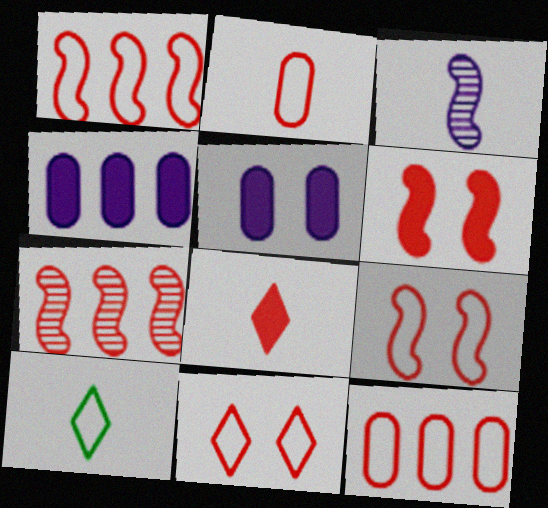[[1, 2, 11], 
[5, 7, 10]]